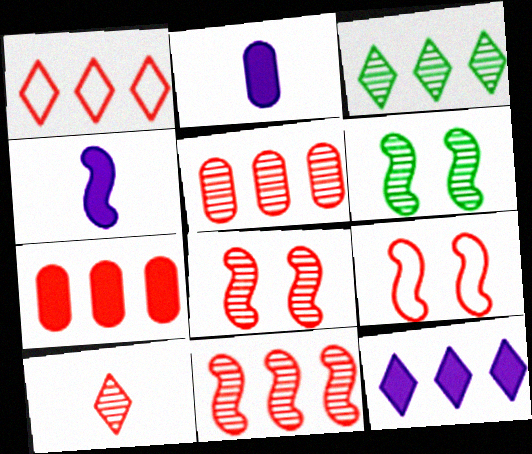[[1, 2, 6], 
[1, 3, 12], 
[1, 7, 11], 
[2, 3, 9], 
[5, 8, 10], 
[7, 9, 10]]